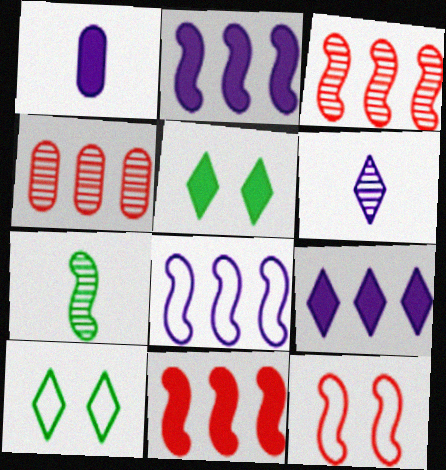[[1, 3, 10], 
[1, 5, 11], 
[2, 7, 12]]